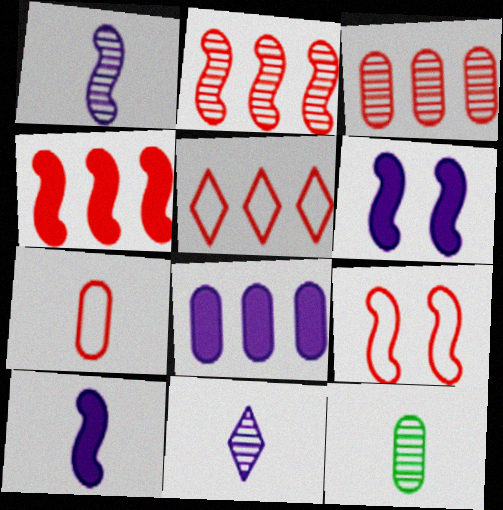[[3, 4, 5], 
[5, 6, 12], 
[5, 7, 9]]